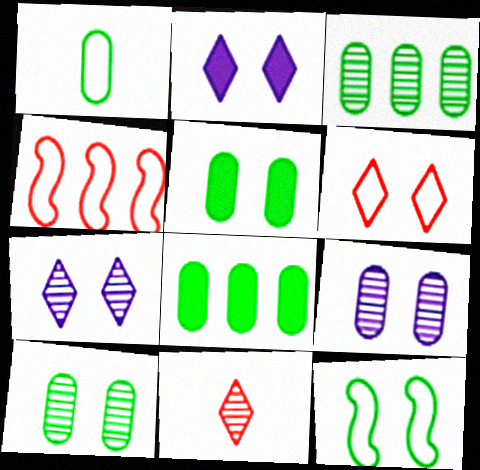[[1, 3, 5], 
[1, 8, 10]]